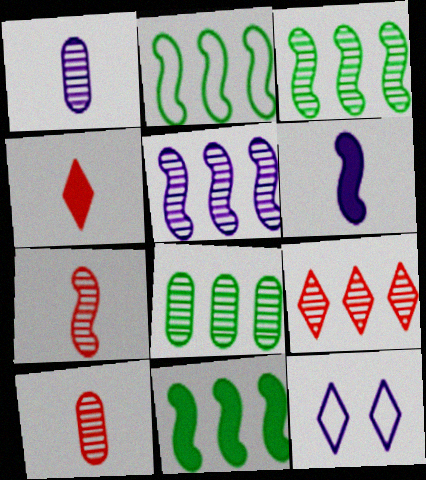[[2, 3, 11], 
[5, 8, 9], 
[10, 11, 12]]